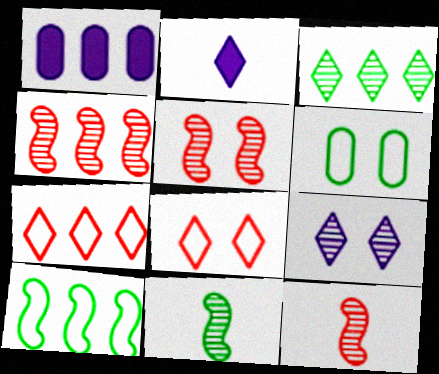[[1, 8, 11], 
[2, 3, 8], 
[2, 4, 6], 
[4, 5, 12]]